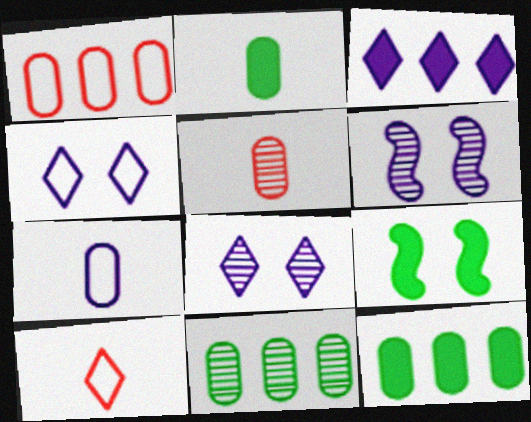[[2, 5, 7], 
[3, 6, 7], 
[6, 10, 12]]